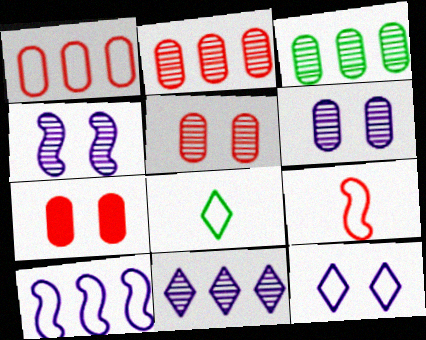[]